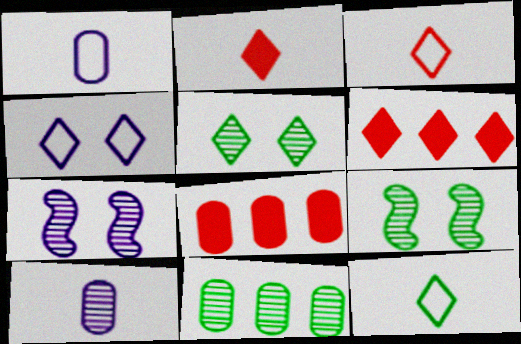[[1, 6, 9], 
[7, 8, 12]]